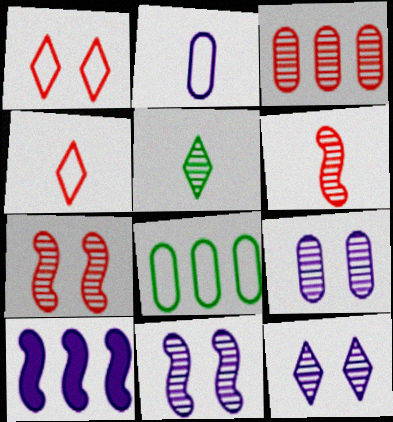[[2, 10, 12], 
[3, 5, 11], 
[9, 11, 12]]